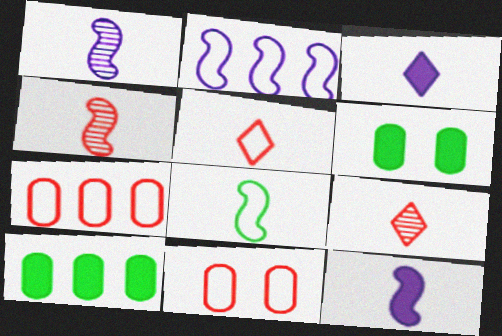[[2, 6, 9], 
[4, 8, 12]]